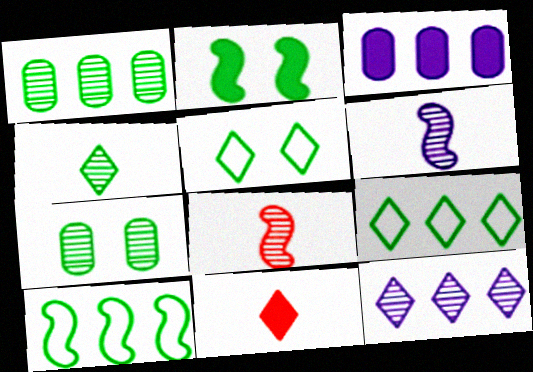[[2, 3, 11], 
[2, 5, 7], 
[3, 5, 8], 
[5, 11, 12], 
[7, 8, 12]]